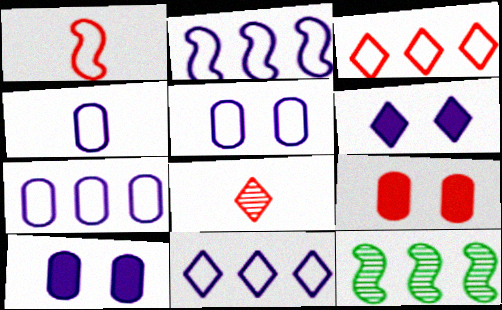[[2, 7, 11], 
[4, 5, 7]]